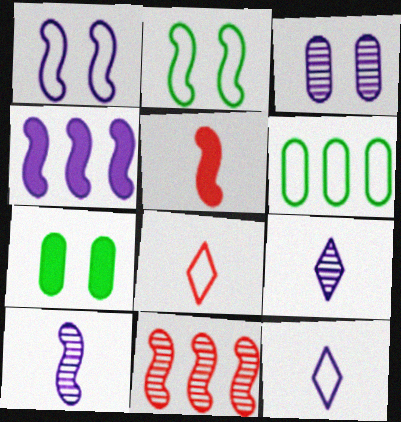[[1, 4, 10], 
[1, 6, 8], 
[3, 4, 12], 
[7, 11, 12]]